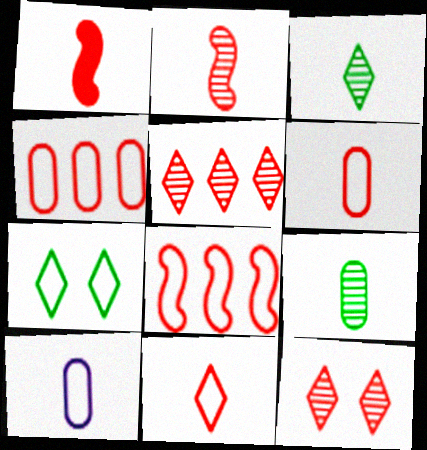[[1, 3, 10], 
[1, 4, 12], 
[7, 8, 10]]